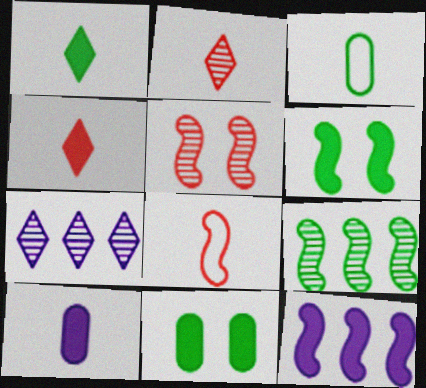[[4, 11, 12], 
[7, 8, 11]]